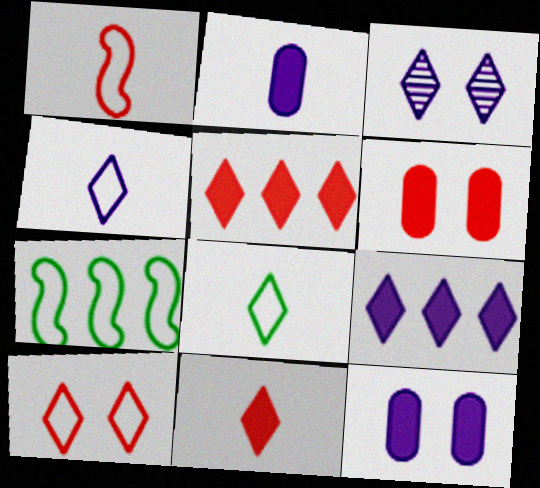[[3, 4, 9], 
[3, 5, 8]]